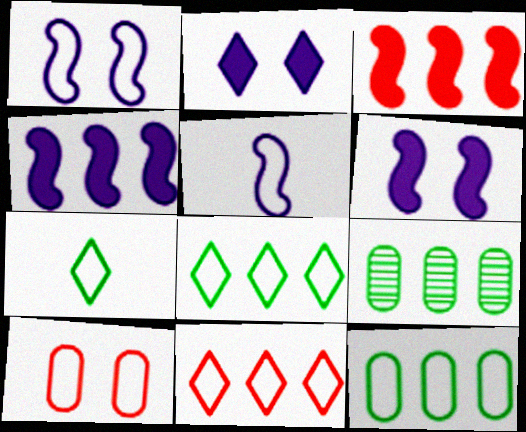[[4, 9, 11], 
[5, 8, 10]]